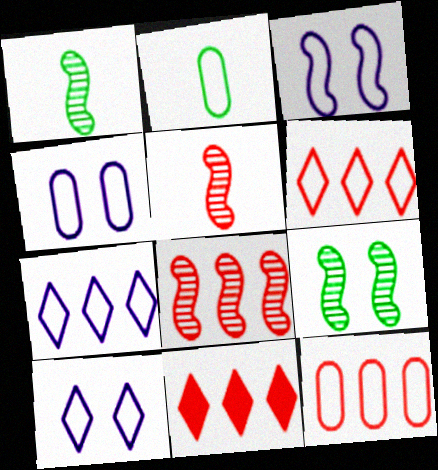[[1, 4, 11], 
[2, 3, 6], 
[2, 4, 12], 
[3, 4, 10], 
[8, 11, 12]]